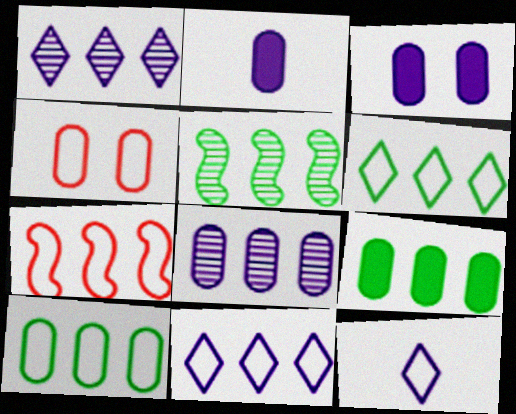[[1, 7, 9], 
[5, 6, 9], 
[7, 10, 11]]